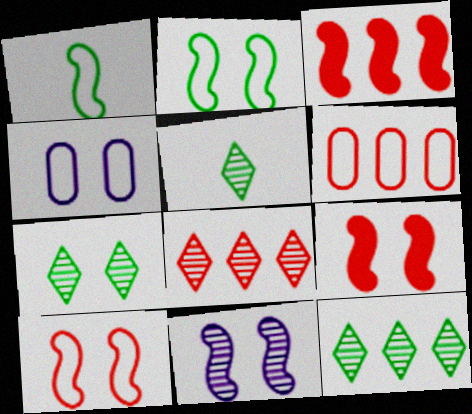[[1, 3, 11], 
[2, 9, 11], 
[3, 4, 5], 
[3, 6, 8], 
[4, 7, 9], 
[5, 7, 12]]